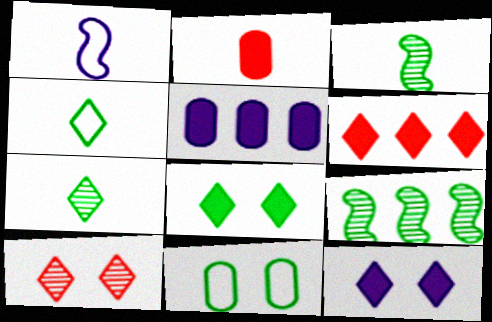[[1, 2, 7]]